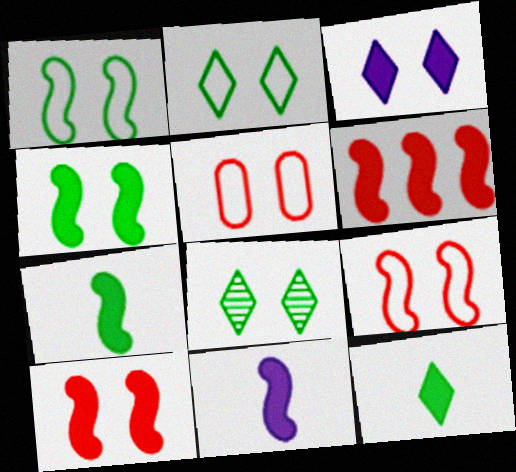[[4, 6, 11]]